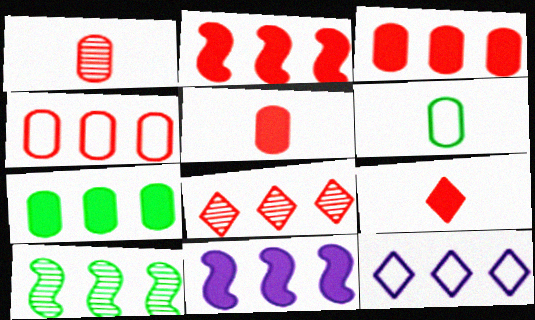[[2, 4, 8], 
[3, 10, 12]]